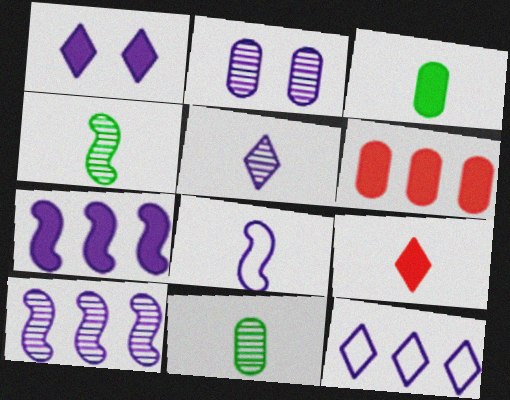[[1, 5, 12], 
[2, 5, 10], 
[8, 9, 11]]